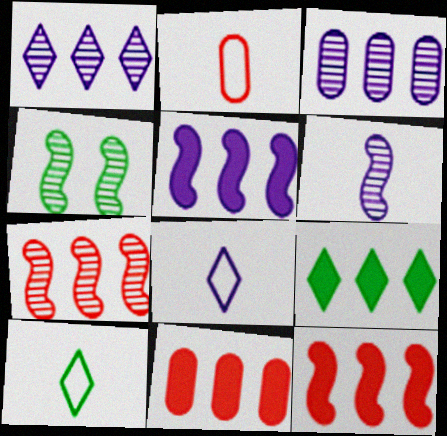[[4, 6, 7], 
[4, 8, 11], 
[5, 9, 11]]